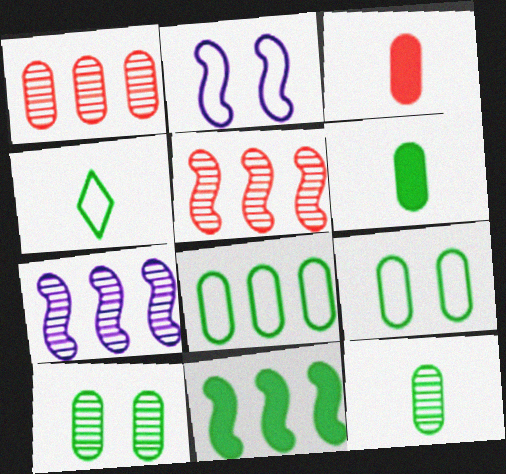[[4, 10, 11], 
[6, 8, 10]]